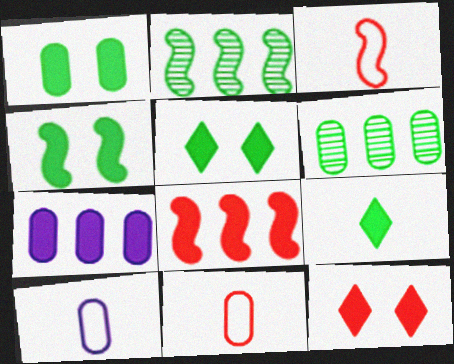[[1, 4, 5], 
[2, 10, 12]]